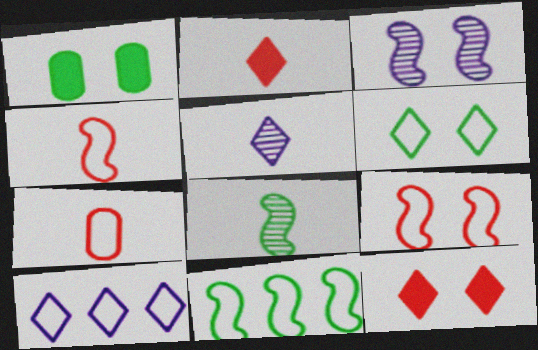[]